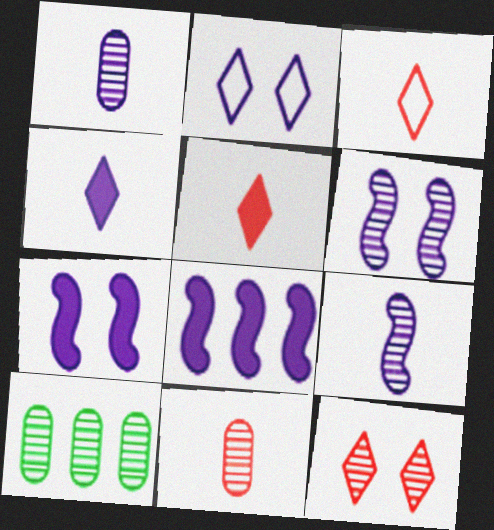[[1, 2, 8], 
[3, 7, 10], 
[9, 10, 12]]